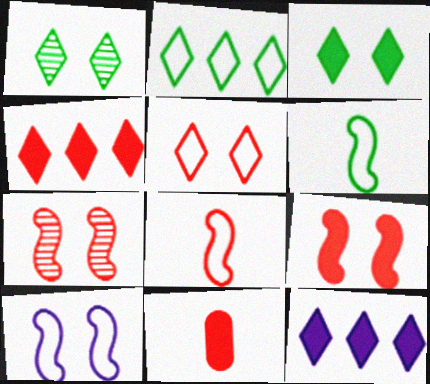[[4, 9, 11]]